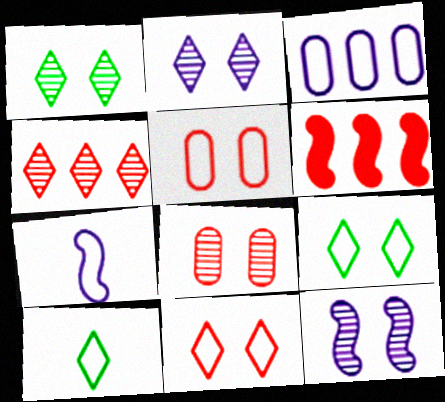[[1, 8, 12]]